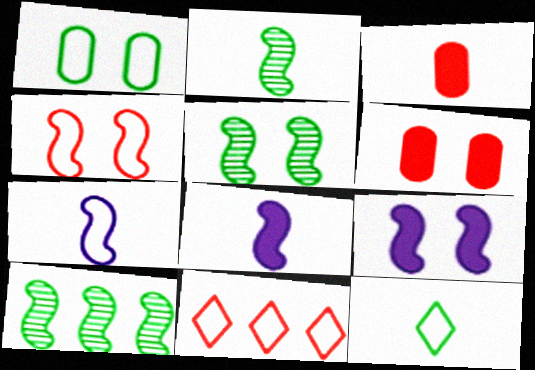[[1, 7, 11], 
[2, 5, 10], 
[4, 5, 9], 
[4, 8, 10]]